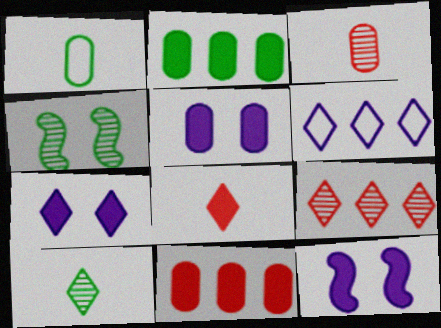[[1, 9, 12], 
[2, 8, 12], 
[5, 7, 12]]